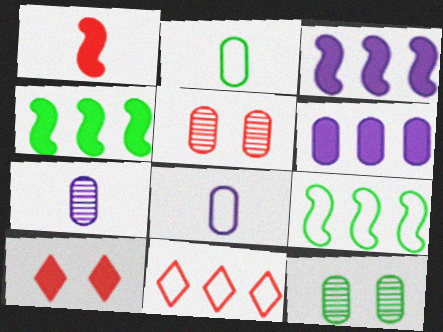[[1, 5, 11], 
[2, 5, 6], 
[7, 9, 10]]